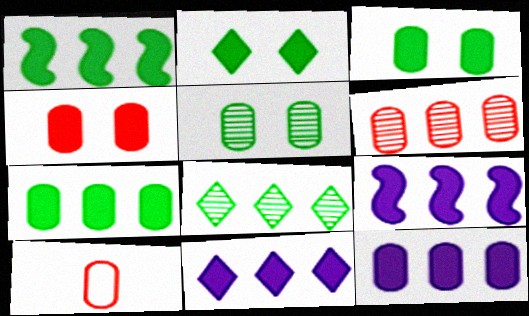[[4, 6, 10], 
[5, 10, 12], 
[9, 11, 12]]